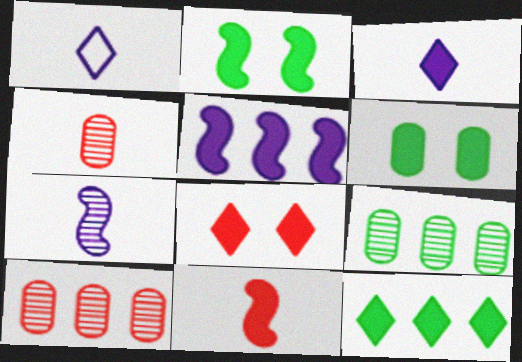[[1, 2, 10], 
[2, 5, 11], 
[3, 8, 12]]